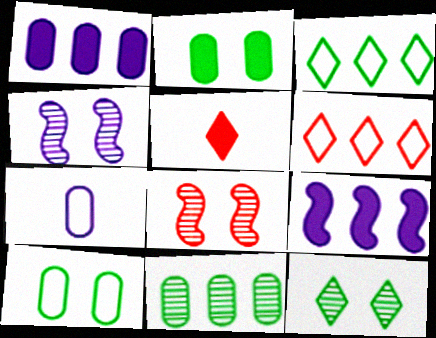[[2, 5, 9], 
[6, 9, 11]]